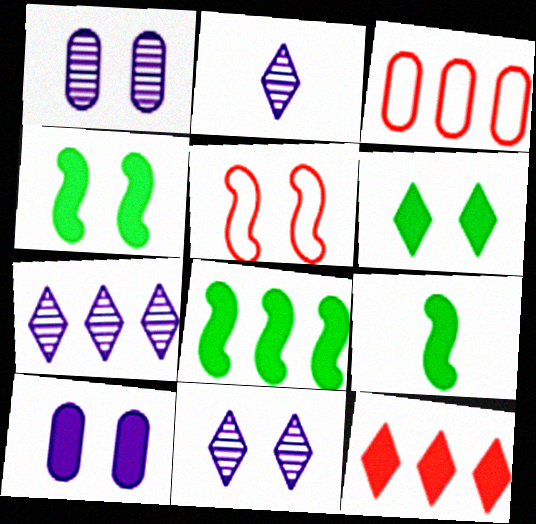[[1, 5, 6], 
[2, 3, 4], 
[2, 7, 11], 
[3, 7, 8], 
[3, 9, 11], 
[4, 8, 9], 
[9, 10, 12]]